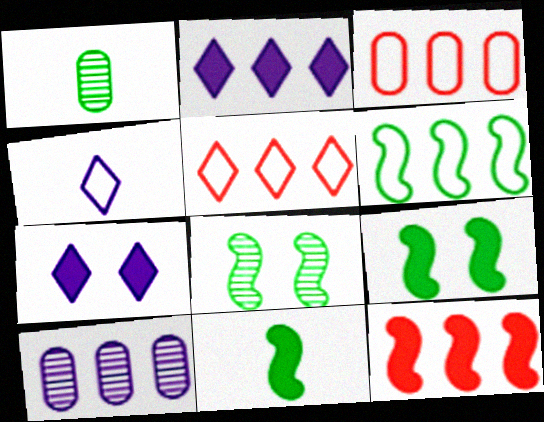[[6, 8, 11]]